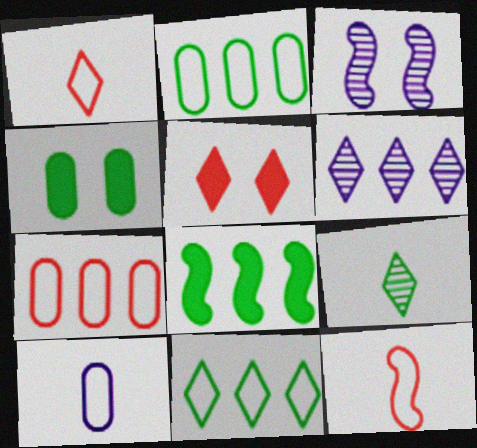[[3, 8, 12], 
[4, 6, 12], 
[6, 7, 8]]